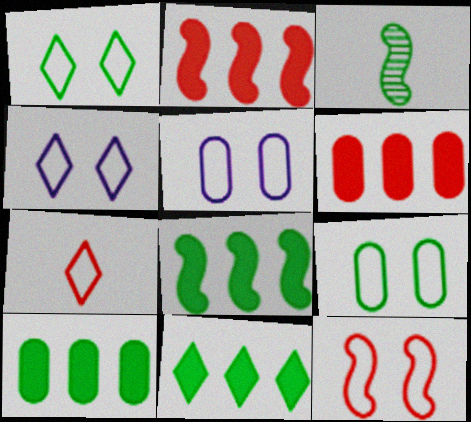[[1, 3, 10], 
[1, 5, 12], 
[3, 4, 6], 
[3, 9, 11], 
[4, 9, 12], 
[8, 10, 11]]